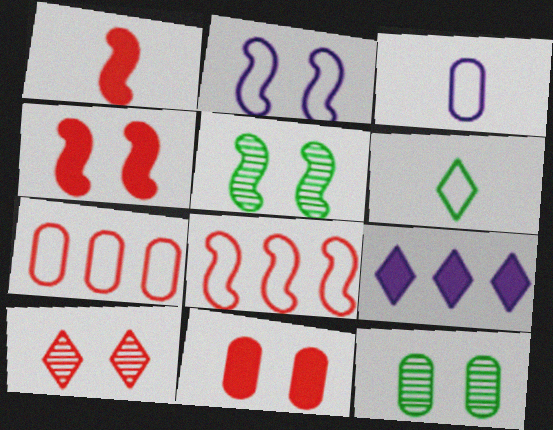[[1, 7, 10], 
[2, 4, 5], 
[2, 6, 7], 
[6, 9, 10]]